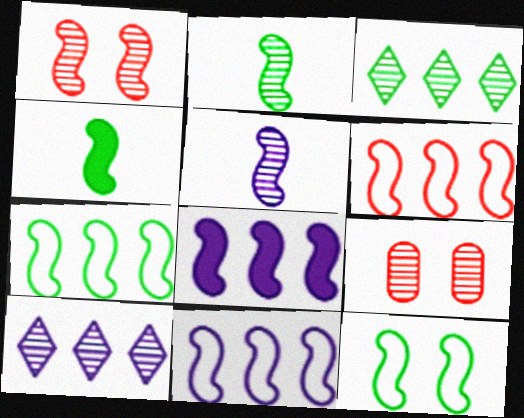[[1, 4, 11], 
[2, 9, 10], 
[3, 5, 9], 
[6, 7, 11]]